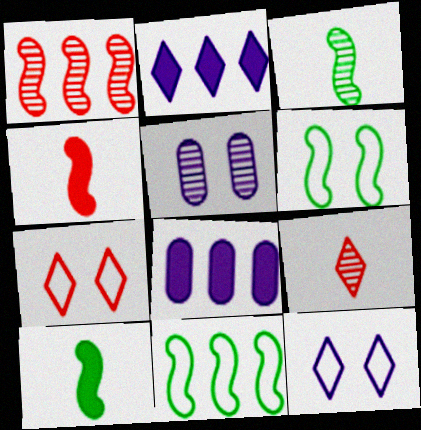[[3, 7, 8], 
[6, 8, 9]]